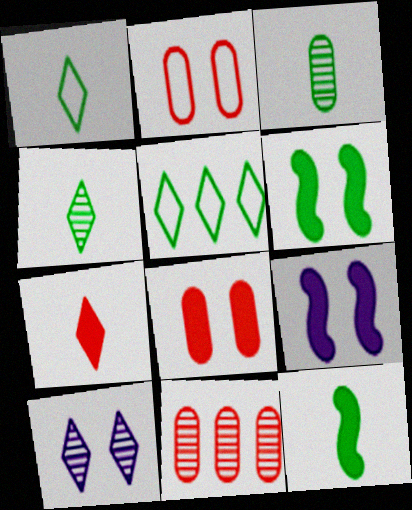[[1, 3, 12], 
[1, 9, 11], 
[2, 6, 10], 
[3, 5, 6], 
[5, 7, 10]]